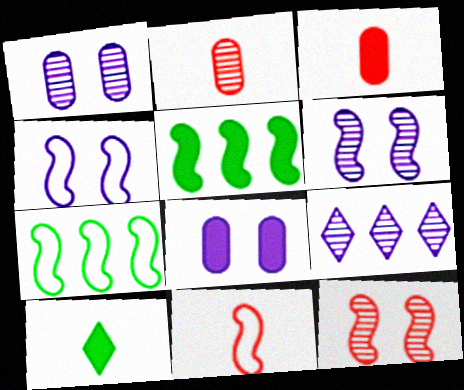[[4, 7, 11], 
[5, 6, 11]]